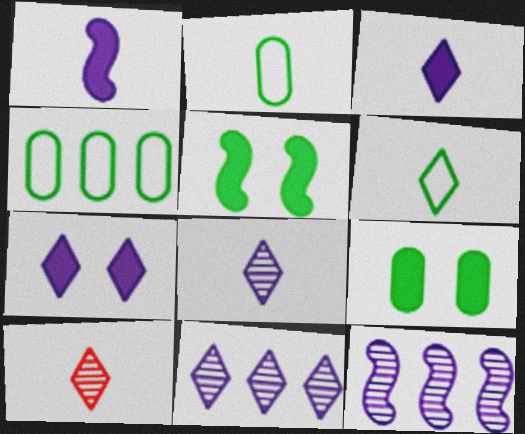[[1, 2, 10], 
[3, 6, 10]]